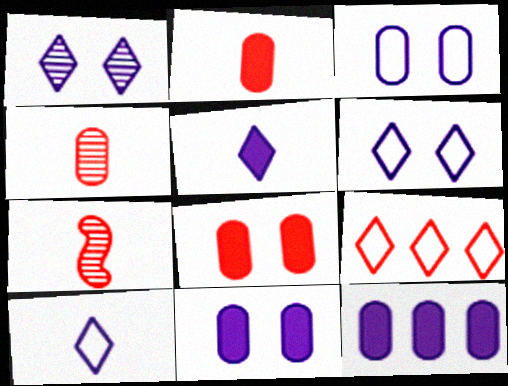[[7, 8, 9]]